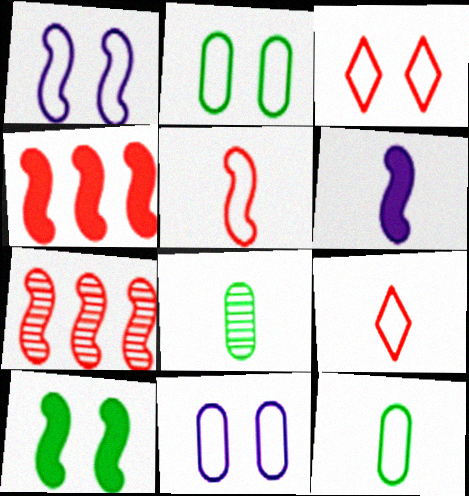[[1, 2, 3], 
[4, 6, 10], 
[6, 8, 9]]